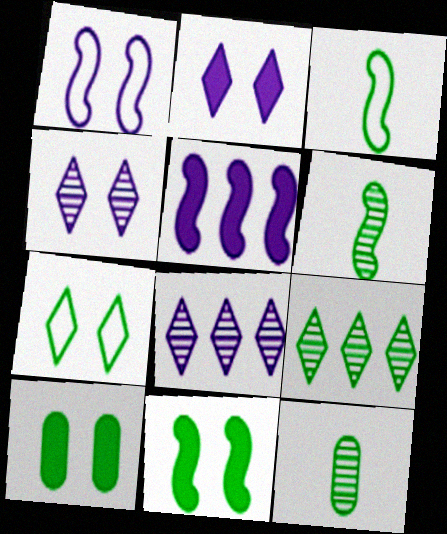[[3, 9, 10]]